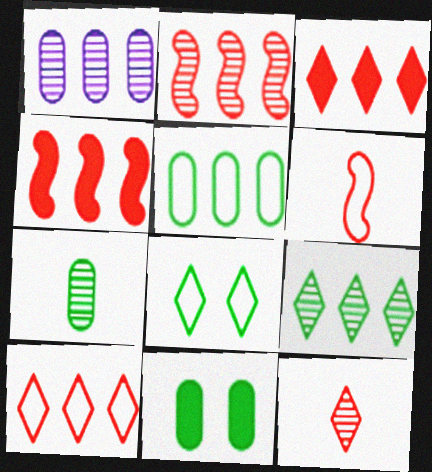[[1, 2, 9], 
[5, 7, 11]]